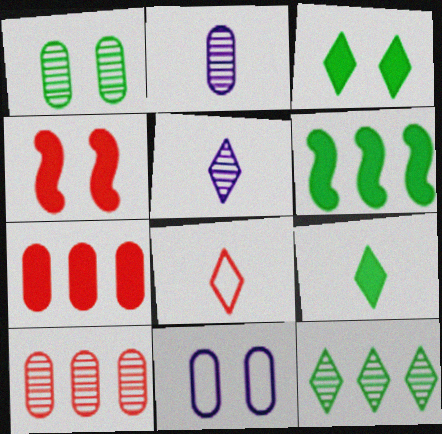[[1, 2, 10], 
[4, 8, 10], 
[5, 8, 9]]